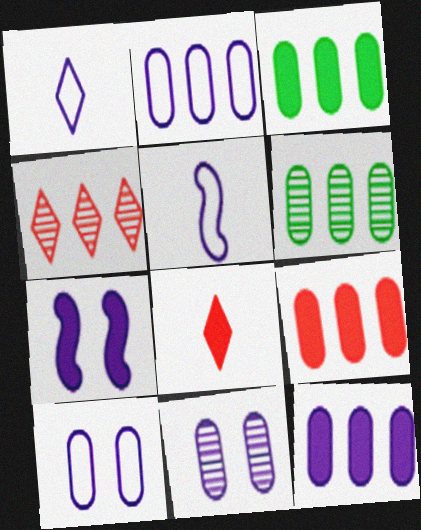[[2, 6, 9], 
[3, 7, 8], 
[3, 9, 12]]